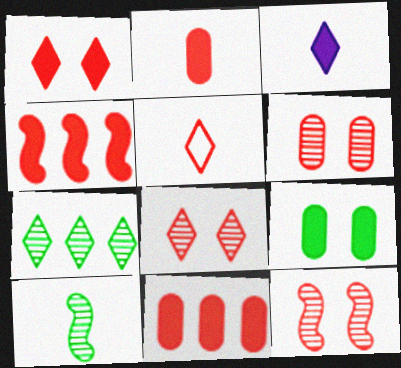[[1, 2, 4], 
[3, 4, 9], 
[4, 5, 6], 
[5, 11, 12], 
[6, 8, 12]]